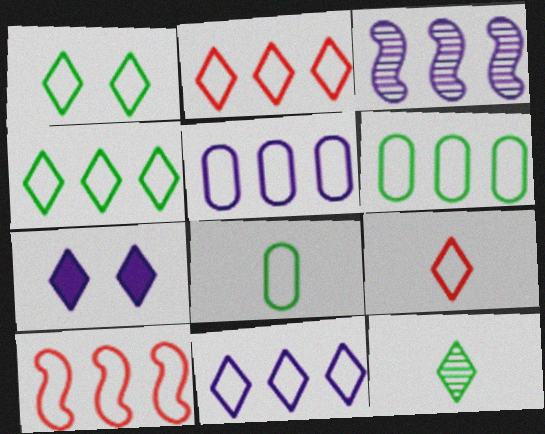[[1, 9, 11], 
[2, 4, 11], 
[2, 7, 12], 
[4, 5, 10], 
[6, 10, 11]]